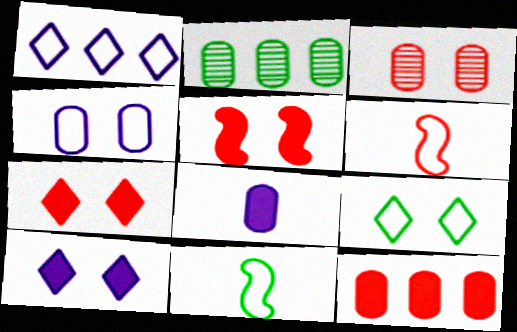[[2, 6, 10]]